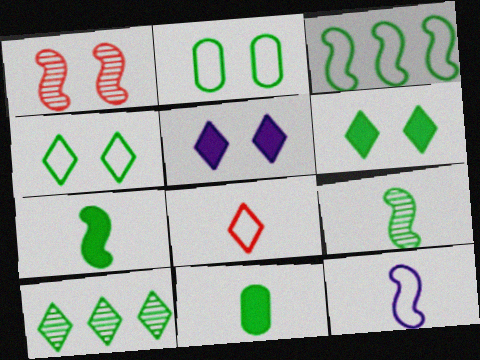[[1, 2, 5], 
[2, 7, 10], 
[5, 8, 10]]